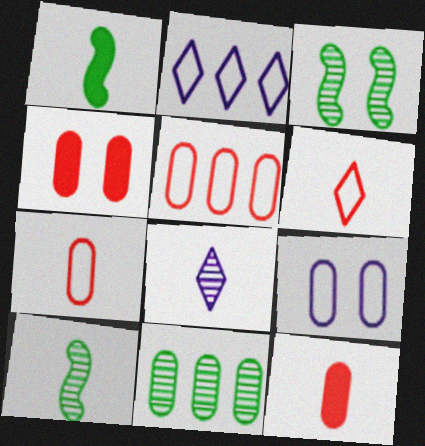[[1, 7, 8], 
[2, 3, 12], 
[2, 4, 10], 
[9, 11, 12]]